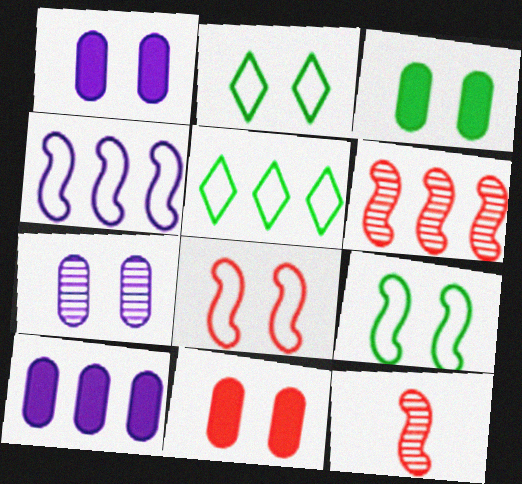[[1, 3, 11], 
[1, 5, 12], 
[2, 10, 12], 
[5, 6, 10]]